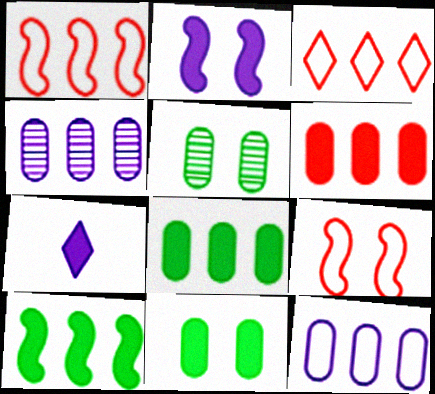[[1, 5, 7], 
[3, 4, 10]]